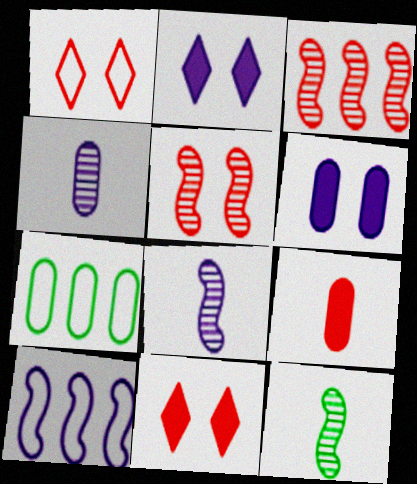[[1, 3, 9], 
[2, 4, 10], 
[7, 8, 11]]